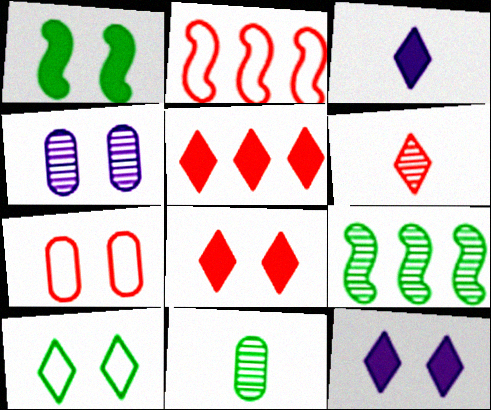[[2, 11, 12], 
[3, 7, 9], 
[4, 6, 9]]